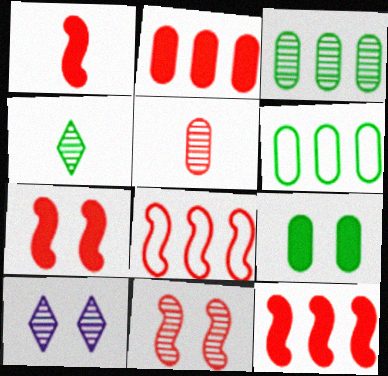[[1, 6, 10], 
[1, 7, 12], 
[1, 8, 11]]